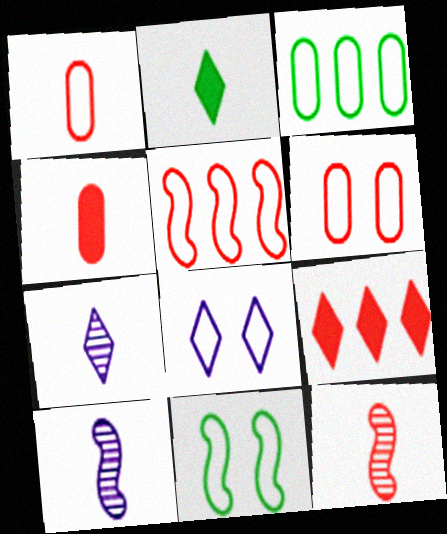[[1, 2, 10], 
[6, 8, 11], 
[6, 9, 12]]